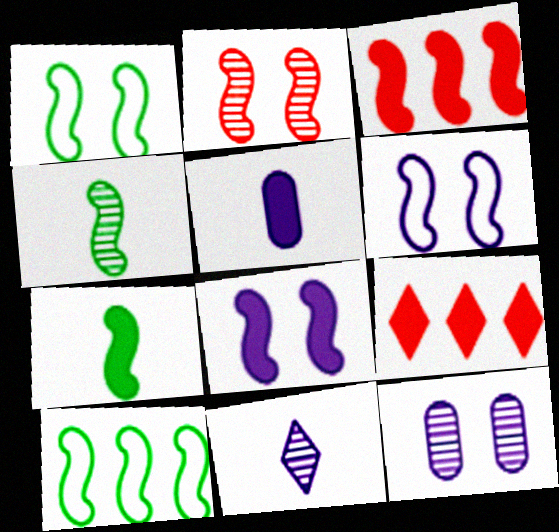[[1, 2, 8], 
[3, 4, 6], 
[3, 7, 8]]